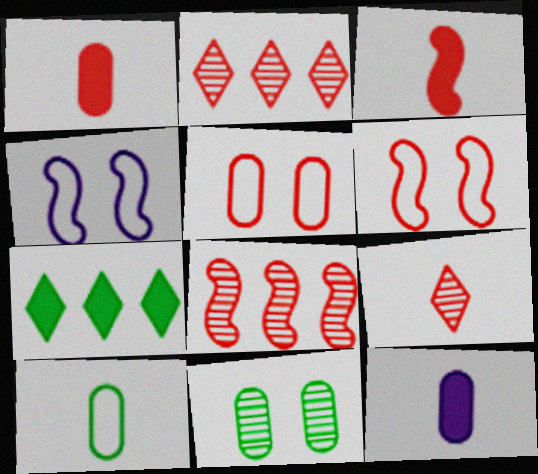[[1, 2, 6], 
[2, 3, 5], 
[3, 6, 8]]